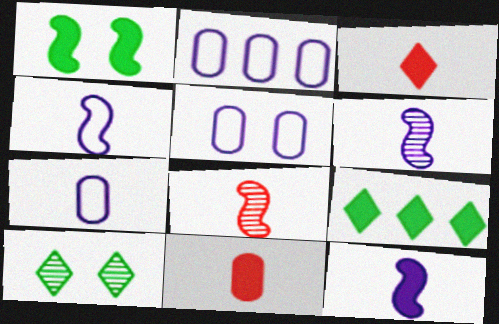[[2, 5, 7], 
[4, 6, 12], 
[5, 8, 9]]